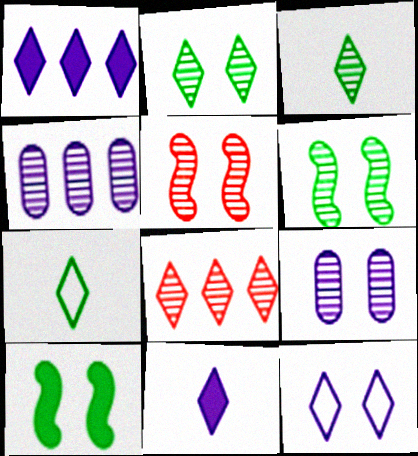[[2, 5, 9], 
[3, 4, 5]]